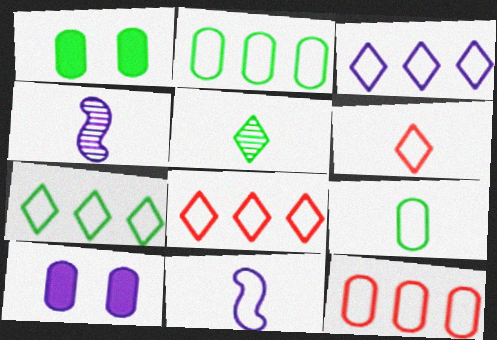[[1, 4, 8], 
[3, 4, 10], 
[3, 7, 8], 
[6, 9, 11]]